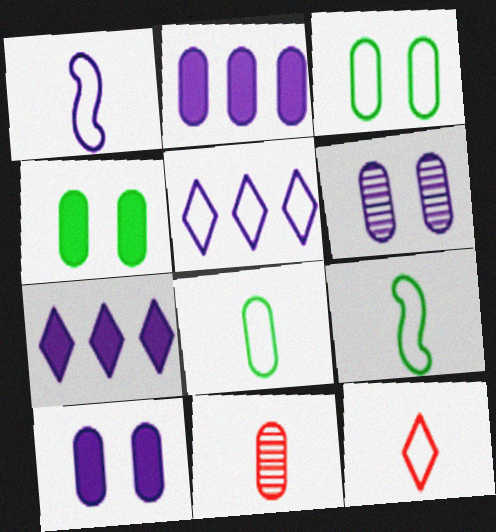[[1, 6, 7], 
[1, 8, 12], 
[2, 3, 11]]